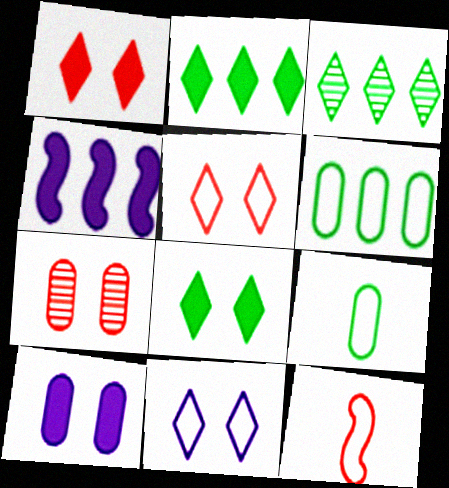[[3, 10, 12], 
[6, 11, 12]]